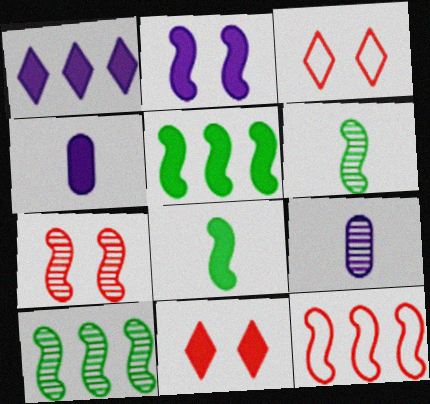[[1, 2, 4], 
[2, 6, 12], 
[3, 4, 10], 
[3, 5, 9], 
[4, 5, 11]]